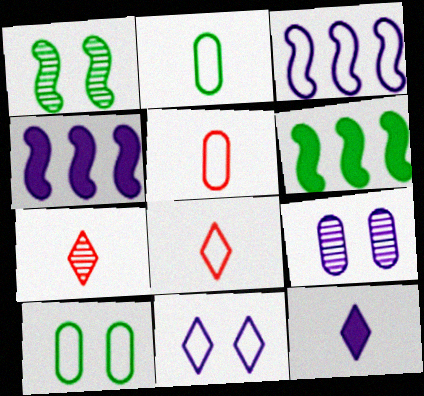[[3, 8, 10], 
[3, 9, 12], 
[4, 7, 10], 
[6, 8, 9]]